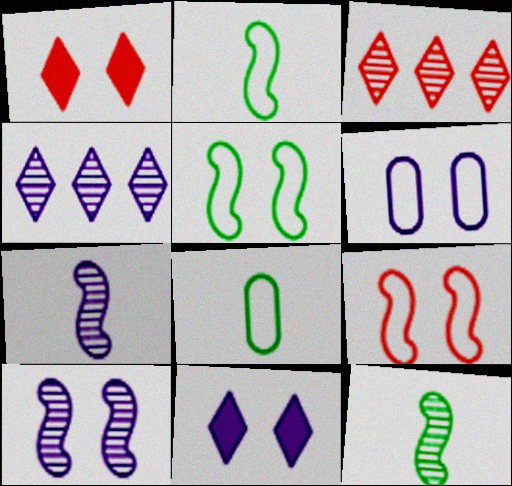[[6, 10, 11]]